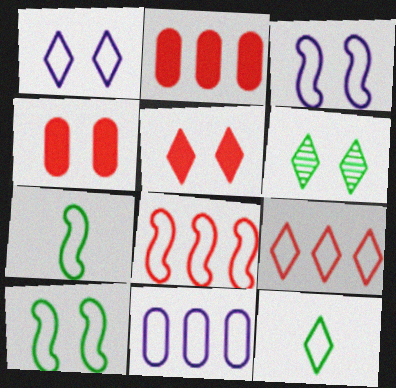[[1, 5, 6], 
[1, 9, 12], 
[3, 4, 6], 
[3, 7, 8]]